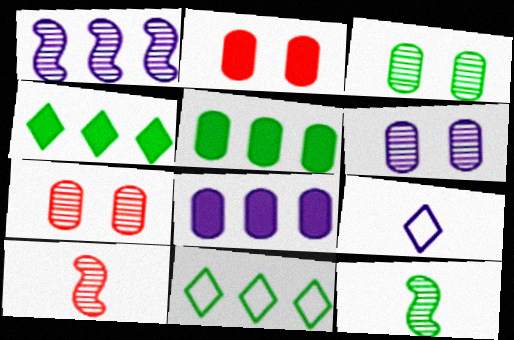[[3, 6, 7]]